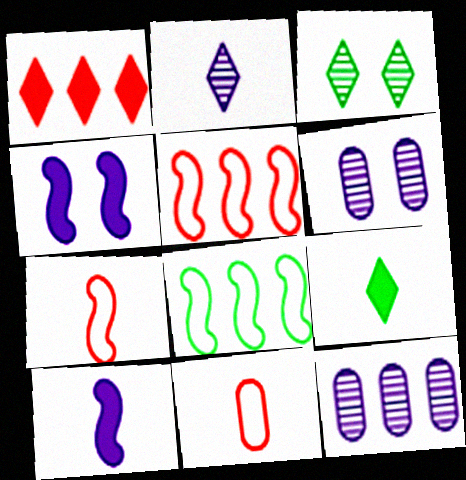[[1, 8, 12], 
[5, 6, 9]]